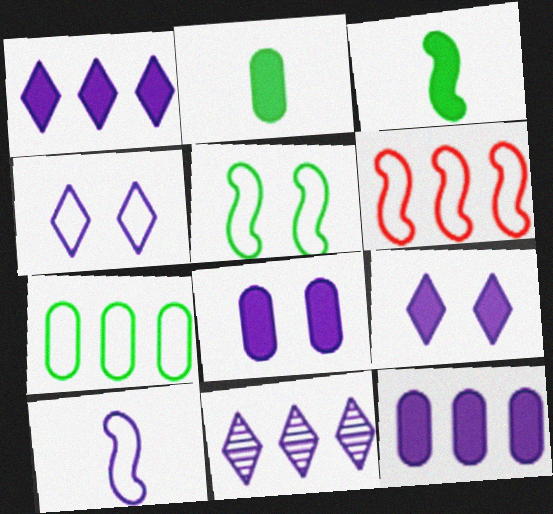[[5, 6, 10], 
[8, 10, 11]]